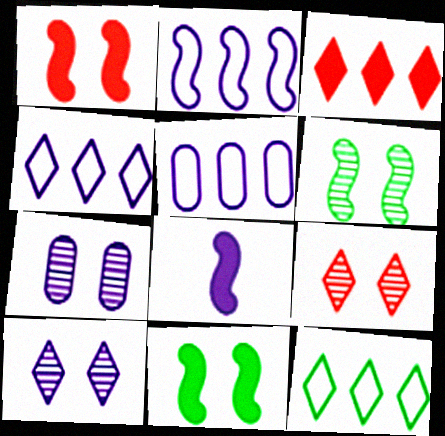[[2, 4, 5], 
[4, 7, 8], 
[5, 8, 10], 
[6, 7, 9]]